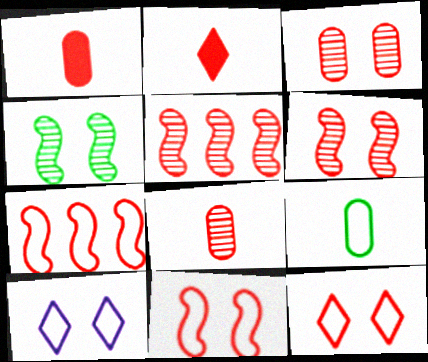[[1, 5, 12], 
[2, 3, 7], 
[7, 9, 10]]